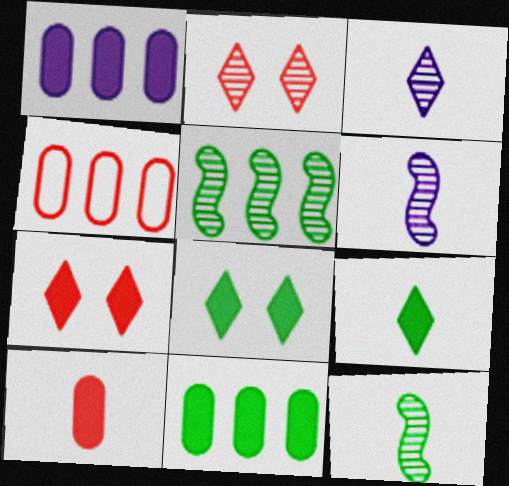[[4, 6, 8]]